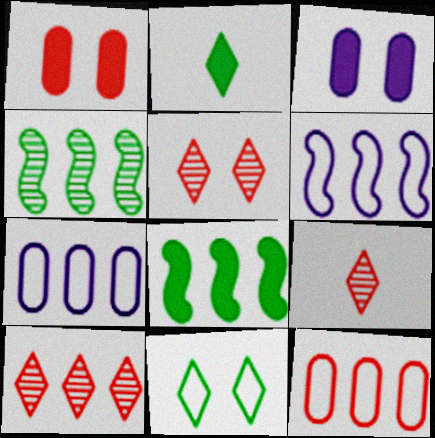[[5, 9, 10], 
[7, 8, 10]]